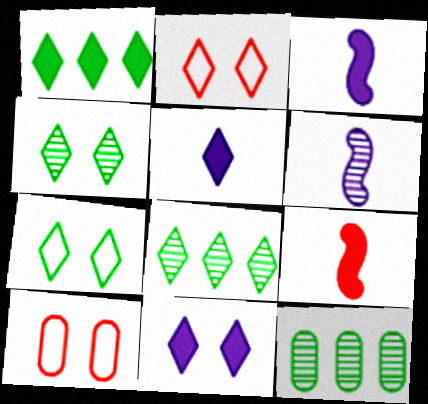[[1, 6, 10], 
[2, 3, 12], 
[2, 4, 11], 
[2, 5, 8], 
[3, 8, 10]]